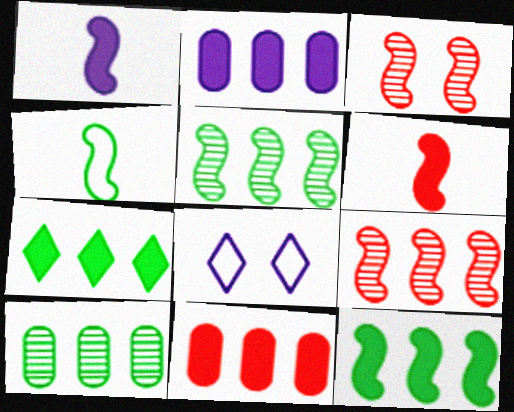[[6, 8, 10]]